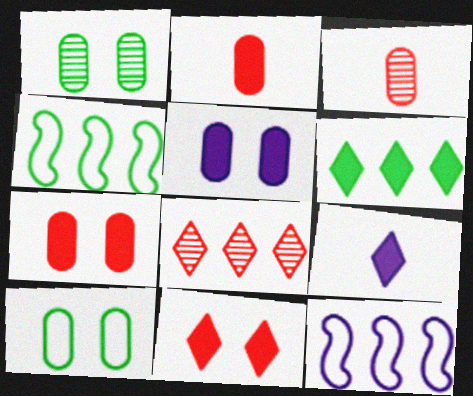[[6, 9, 11]]